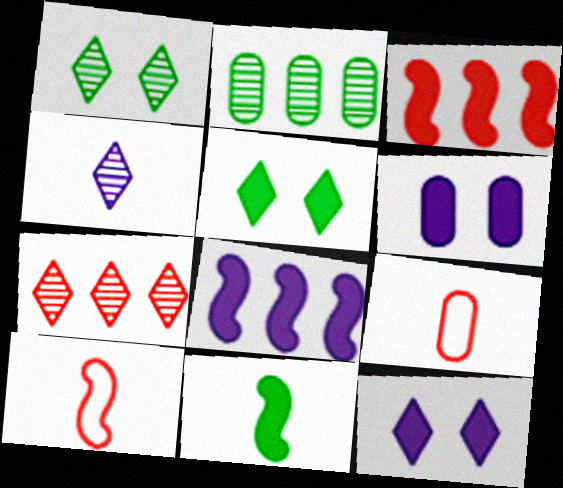[[1, 4, 7], 
[1, 8, 9], 
[2, 6, 9], 
[2, 10, 12], 
[4, 9, 11]]